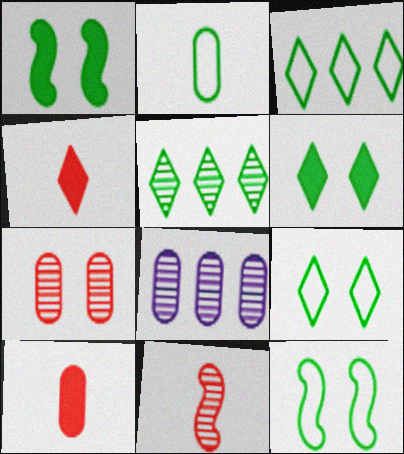[[1, 2, 5], 
[2, 3, 12], 
[4, 8, 12]]